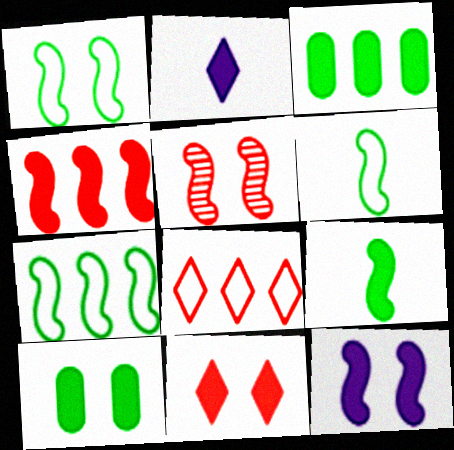[[1, 5, 12], 
[1, 6, 7], 
[2, 4, 10], 
[4, 9, 12], 
[10, 11, 12]]